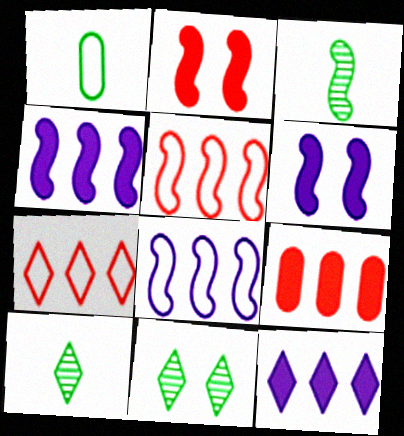[[2, 3, 8], 
[3, 5, 6]]